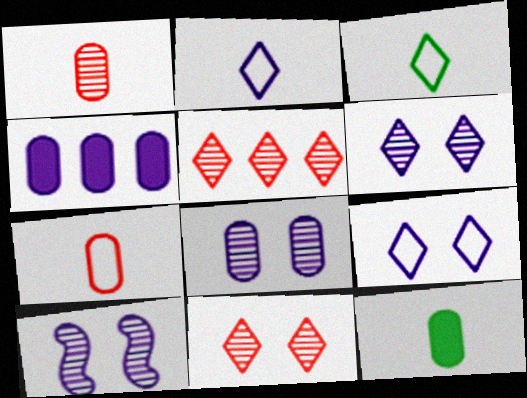[[2, 4, 10], 
[6, 8, 10]]